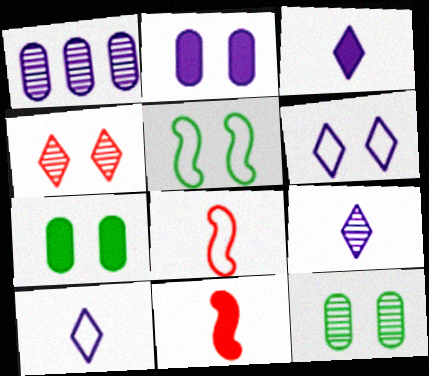[[2, 4, 5], 
[3, 9, 10]]